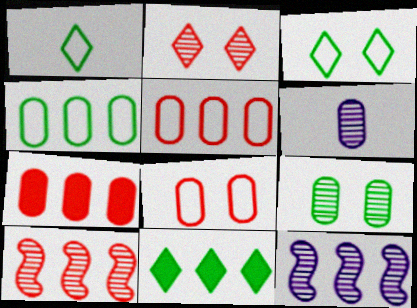[[5, 11, 12]]